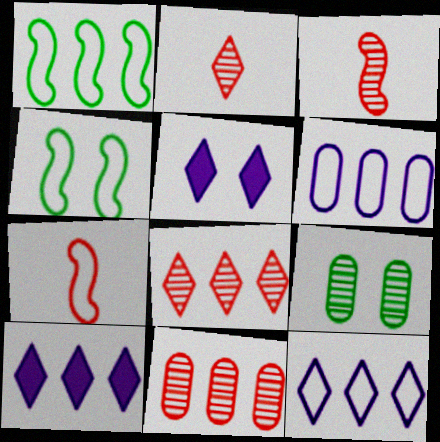[[1, 10, 11], 
[7, 9, 10]]